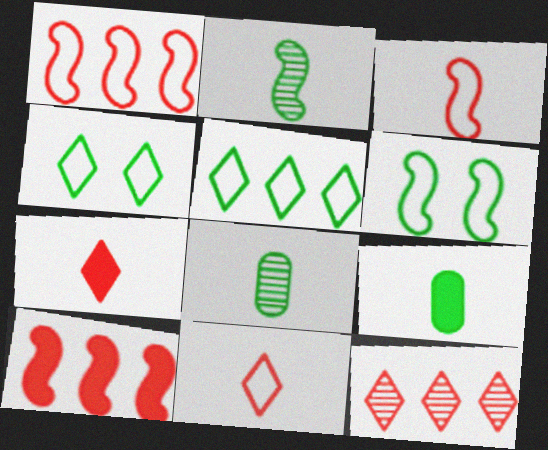[]